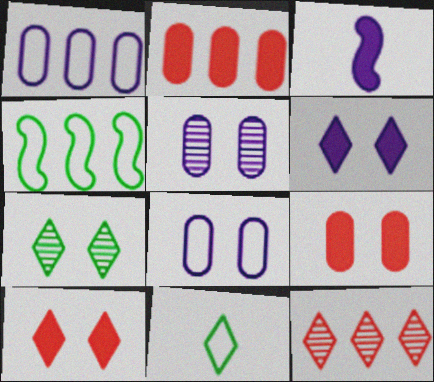[[6, 11, 12]]